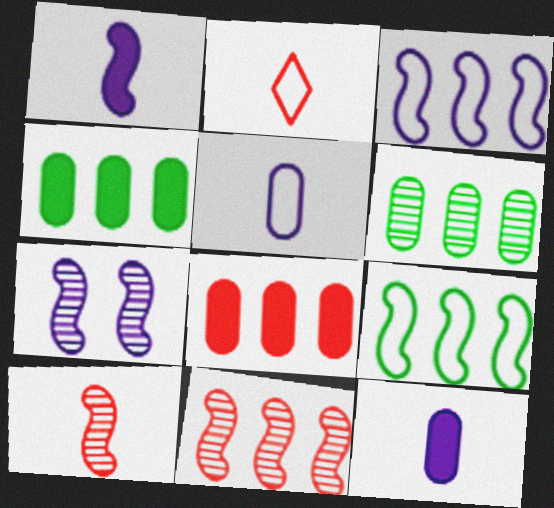[[1, 3, 7], 
[2, 4, 7]]